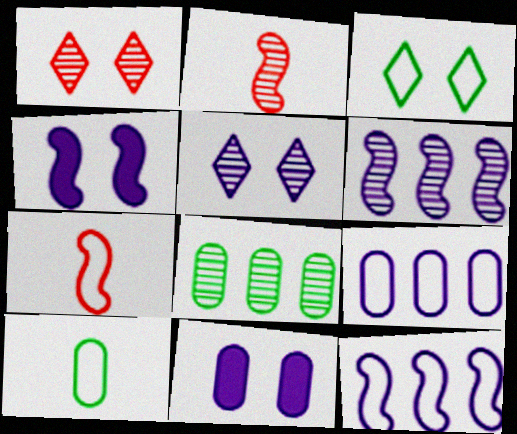[[2, 5, 8], 
[3, 7, 9]]